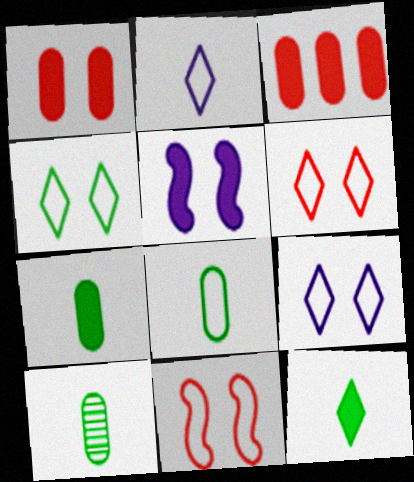[[3, 5, 12], 
[4, 6, 9], 
[7, 8, 10]]